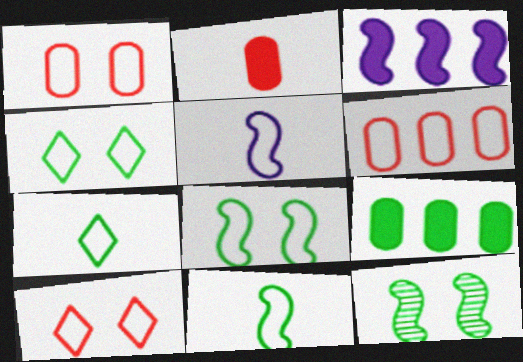[[4, 5, 6], 
[7, 9, 12]]